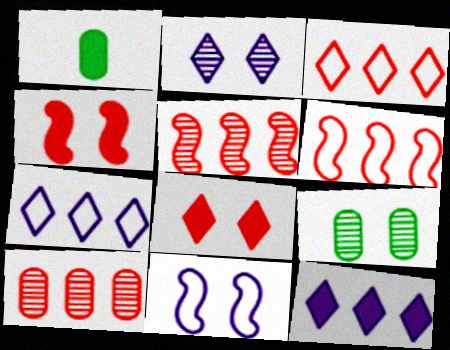[[1, 2, 6], 
[1, 4, 12], 
[8, 9, 11]]